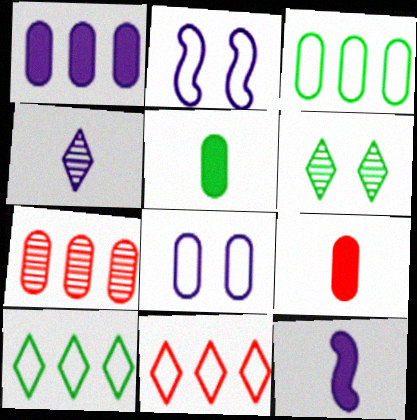[[1, 2, 4], 
[1, 3, 7], 
[5, 7, 8]]